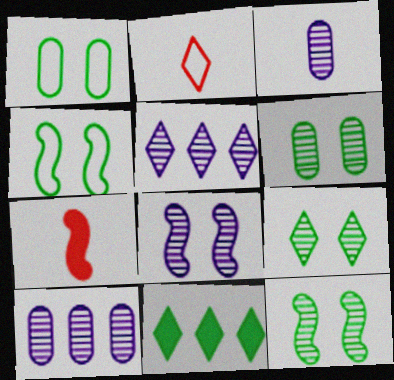[[1, 5, 7], 
[3, 5, 8], 
[6, 9, 12]]